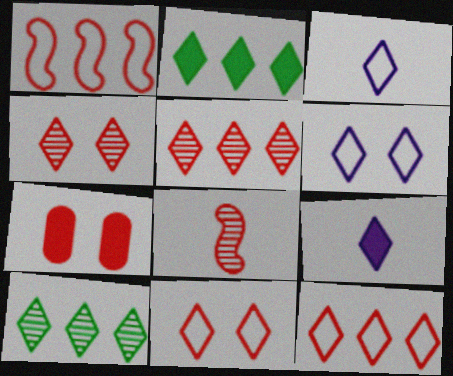[[2, 3, 4], 
[7, 8, 12], 
[9, 10, 11]]